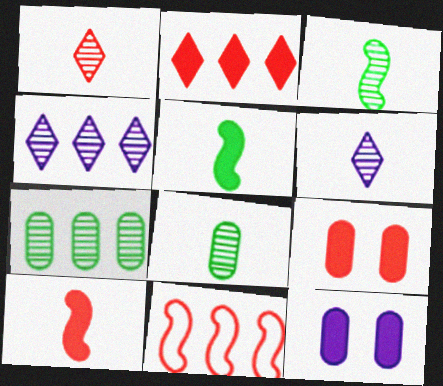[[1, 9, 11], 
[2, 5, 12], 
[2, 9, 10]]